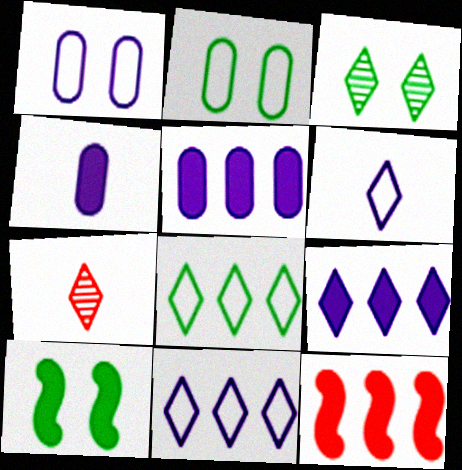[[2, 3, 10]]